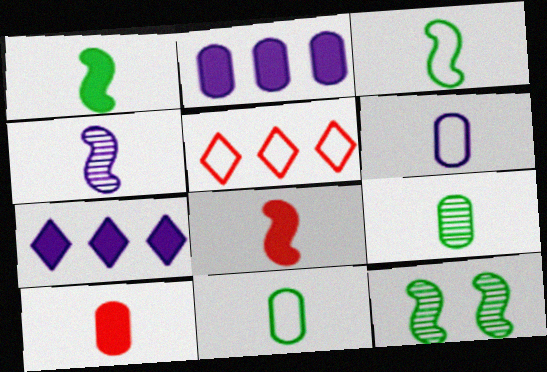[[3, 4, 8], 
[6, 9, 10]]